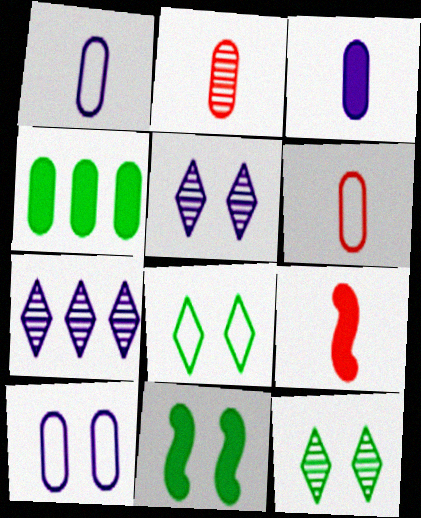[[2, 4, 10], 
[6, 7, 11]]